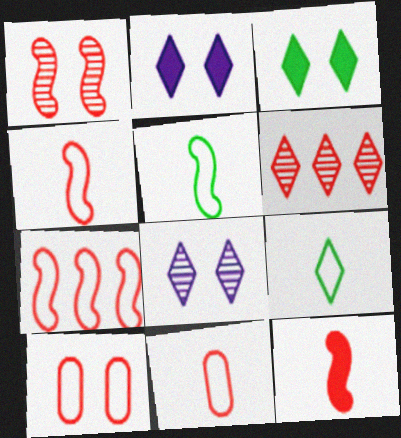[[1, 7, 12], 
[2, 6, 9], 
[6, 10, 12]]